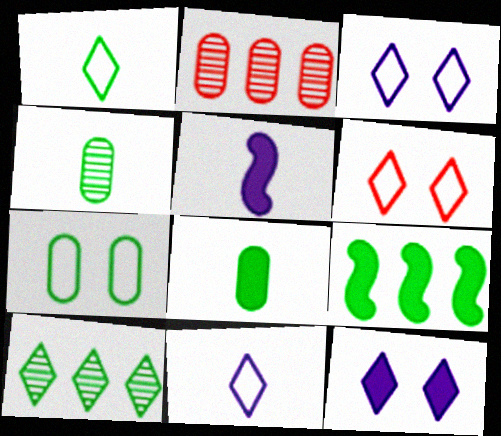[]